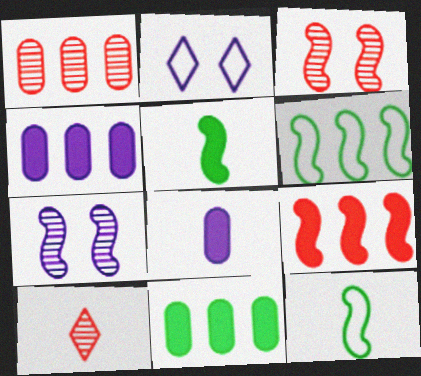[[1, 2, 5], 
[1, 3, 10], 
[7, 9, 12], 
[8, 10, 12]]